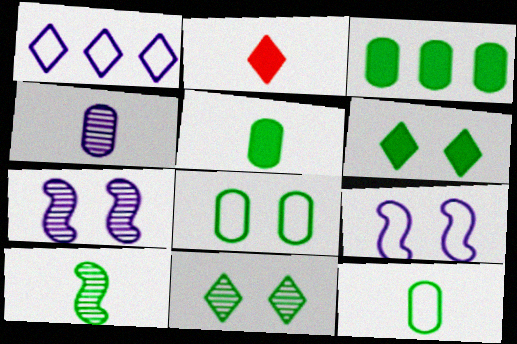[[1, 2, 11]]